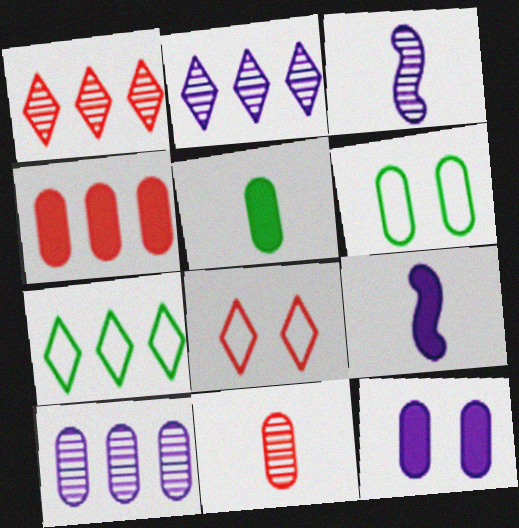[[1, 6, 9], 
[4, 5, 12]]